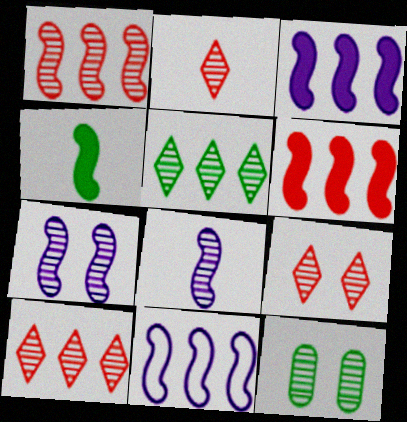[[2, 9, 10], 
[7, 9, 12], 
[8, 10, 12]]